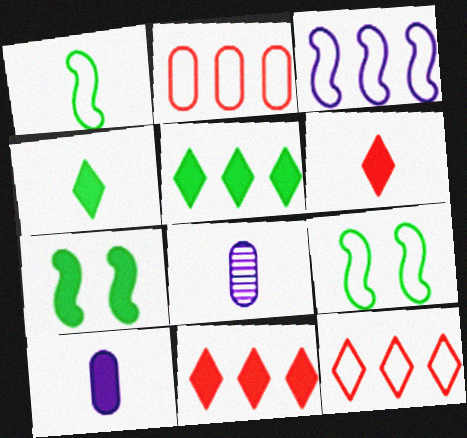[[1, 6, 8], 
[7, 8, 12], 
[7, 10, 11], 
[8, 9, 11]]